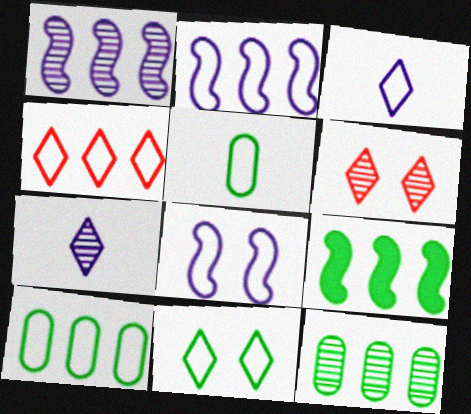[[2, 4, 10], 
[3, 4, 11], 
[4, 5, 8]]